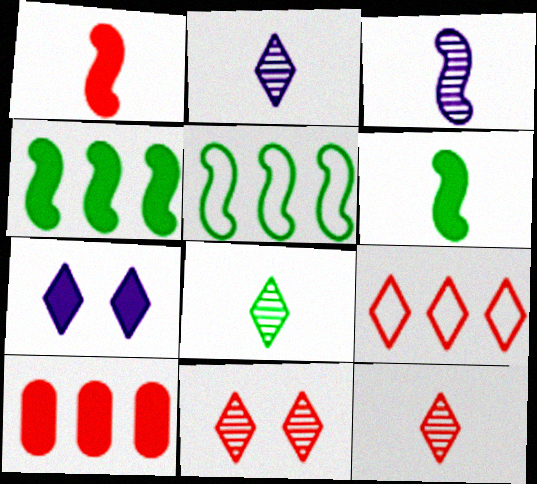[[2, 8, 12], 
[6, 7, 10], 
[7, 8, 9]]